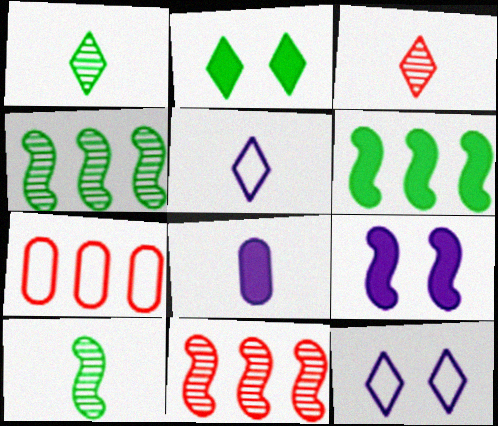[[1, 7, 9]]